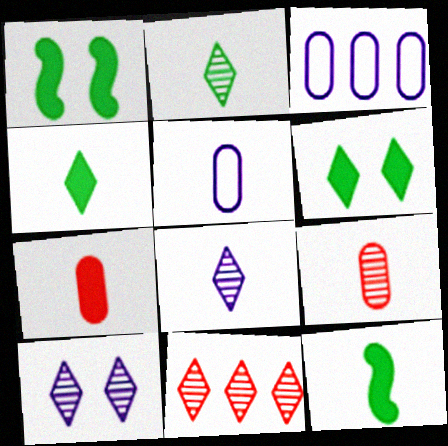[[1, 5, 11], 
[2, 10, 11]]